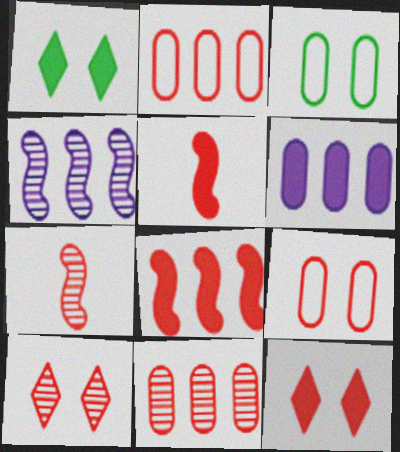[[1, 5, 6], 
[2, 5, 10], 
[2, 7, 12], 
[7, 10, 11]]